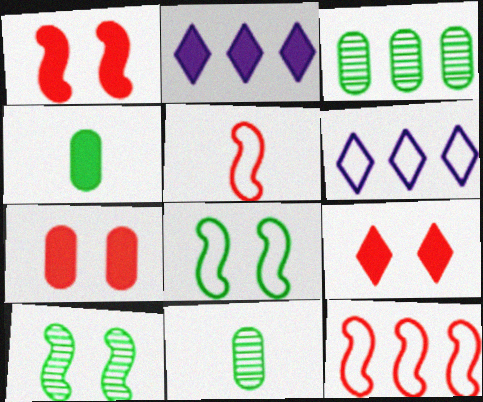[[1, 2, 4], 
[1, 6, 11], 
[1, 7, 9], 
[2, 3, 12]]